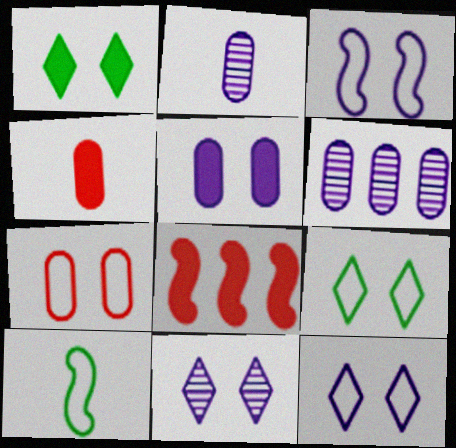[[2, 8, 9], 
[3, 5, 11], 
[3, 7, 9]]